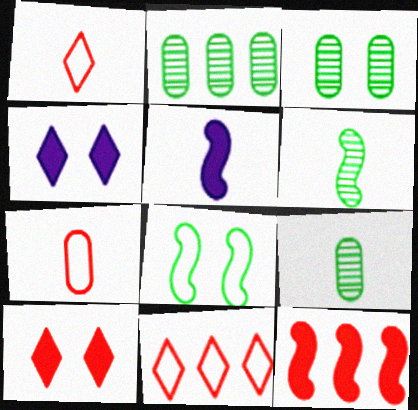[[1, 5, 9], 
[2, 3, 9], 
[3, 5, 11]]